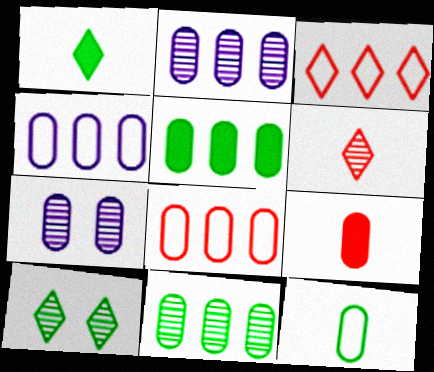[[2, 5, 8]]